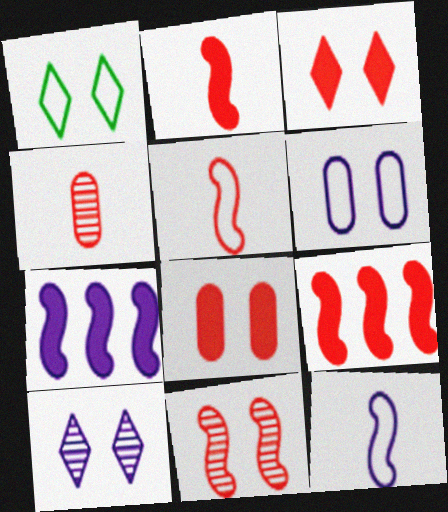[[1, 3, 10], 
[1, 4, 7], 
[5, 9, 11]]